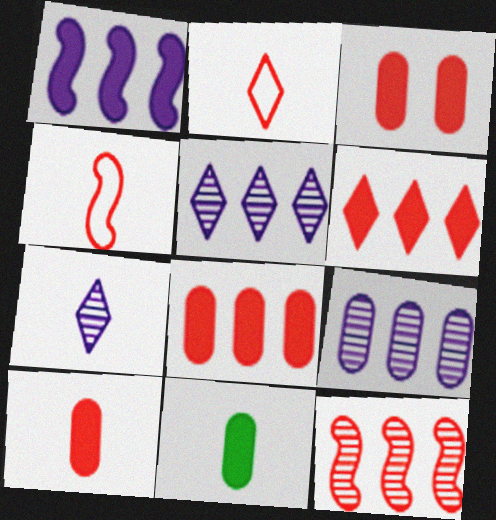[[2, 3, 12], 
[3, 8, 10], 
[4, 7, 11]]